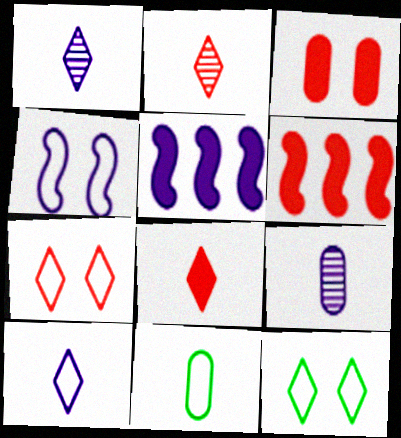[[3, 6, 8], 
[6, 9, 12]]